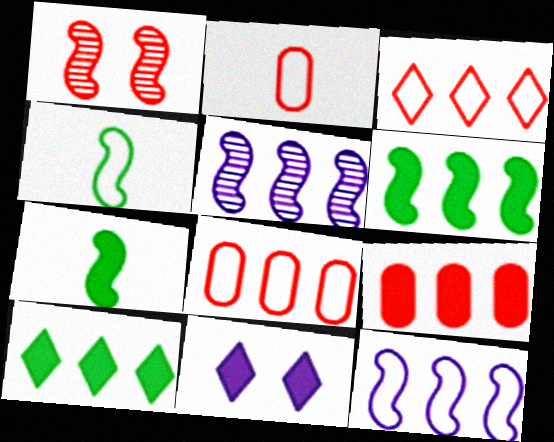[[1, 7, 12], 
[5, 8, 10], 
[7, 9, 11]]